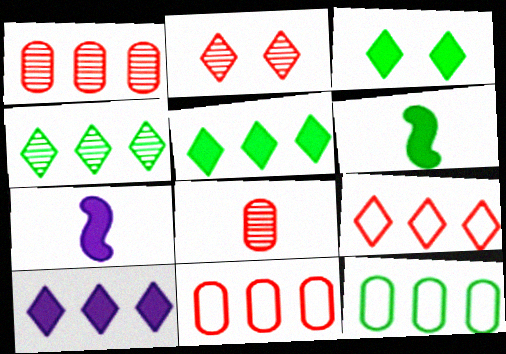[[2, 7, 12], 
[4, 9, 10]]